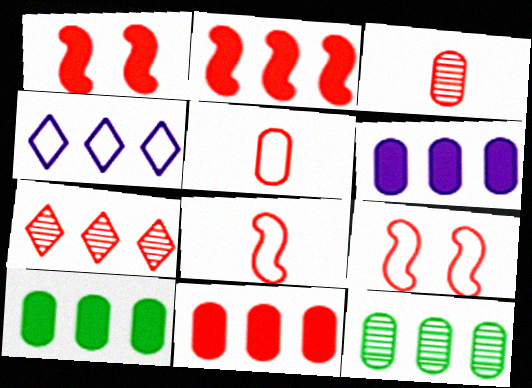[[1, 5, 7], 
[2, 4, 12], 
[6, 10, 11]]